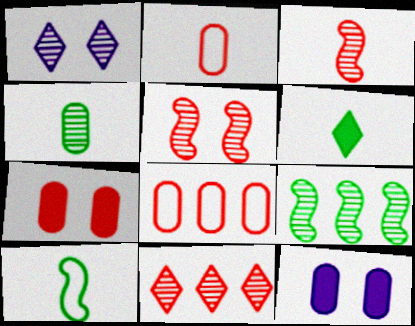[[4, 6, 10], 
[4, 8, 12], 
[10, 11, 12]]